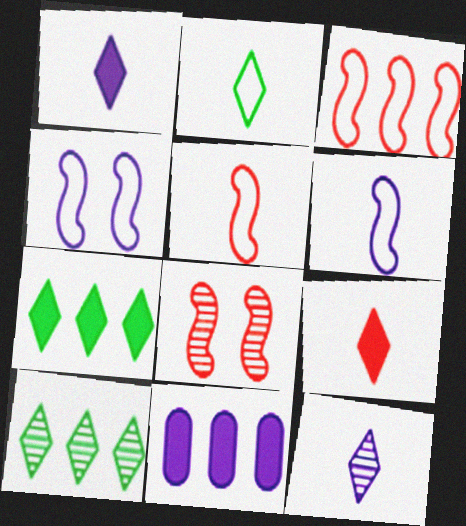[[2, 8, 11], 
[2, 9, 12], 
[3, 10, 11], 
[4, 11, 12]]